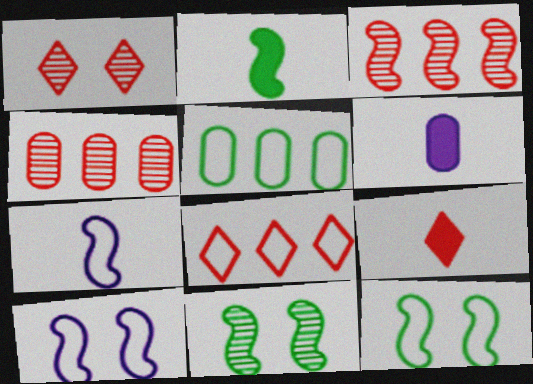[[1, 8, 9], 
[2, 3, 10], 
[2, 6, 9], 
[6, 8, 11]]